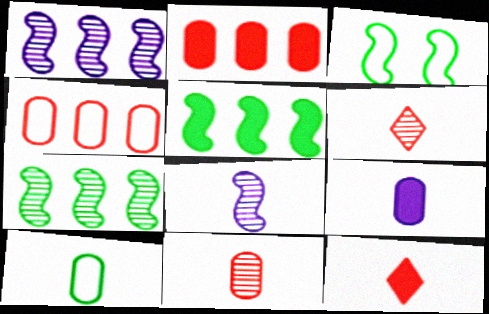[[8, 10, 12], 
[9, 10, 11]]